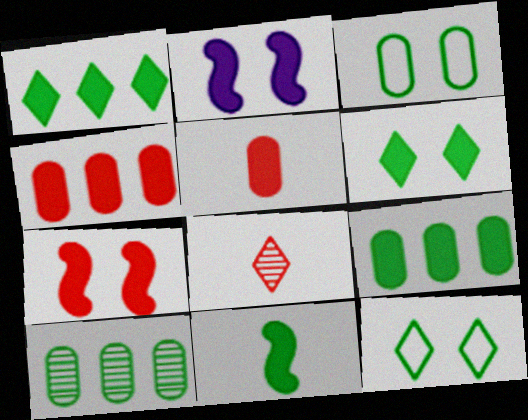[[1, 2, 5], 
[6, 9, 11], 
[10, 11, 12]]